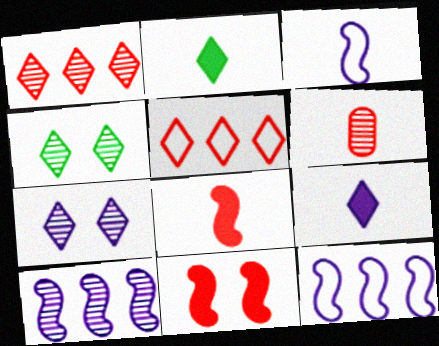[[2, 3, 6], 
[2, 5, 7], 
[4, 5, 9], 
[4, 6, 10], 
[5, 6, 11]]